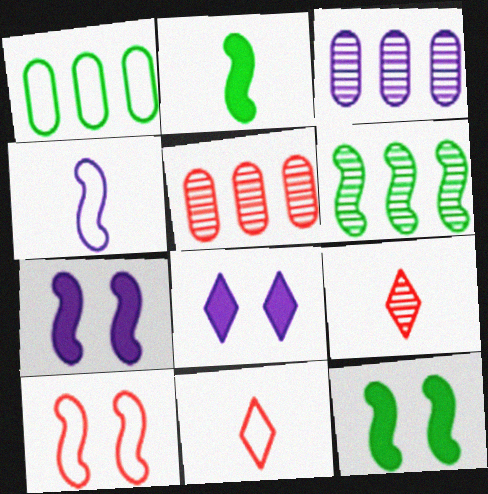[[1, 7, 9], 
[3, 4, 8], 
[3, 11, 12]]